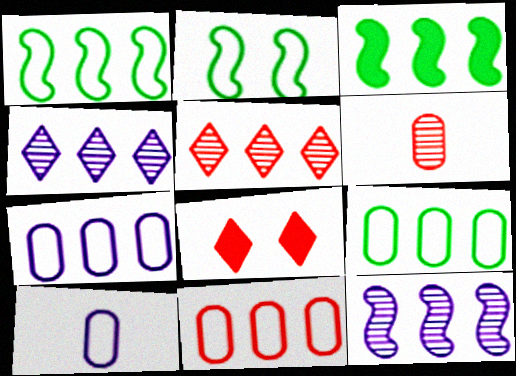[[3, 4, 11], 
[3, 5, 7], 
[7, 9, 11]]